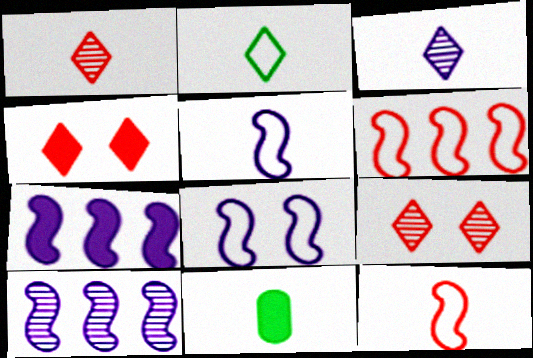[[1, 5, 11], 
[3, 11, 12], 
[4, 7, 11]]